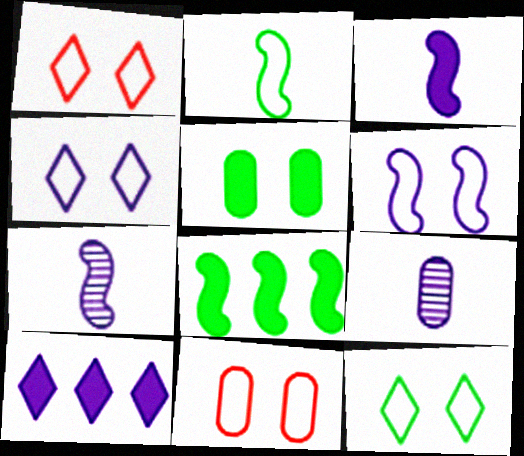[[1, 4, 12], 
[1, 8, 9], 
[6, 9, 10], 
[6, 11, 12]]